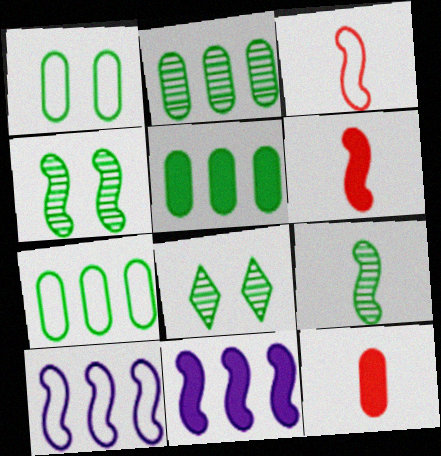[[2, 5, 7], 
[2, 8, 9], 
[3, 4, 11], 
[4, 6, 10], 
[8, 10, 12]]